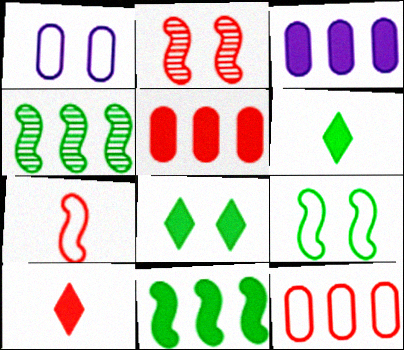[[1, 2, 8], 
[1, 4, 10], 
[2, 10, 12]]